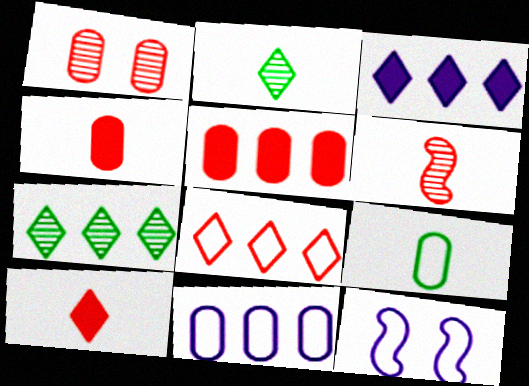[[2, 5, 12], 
[3, 7, 8], 
[4, 7, 12], 
[8, 9, 12]]